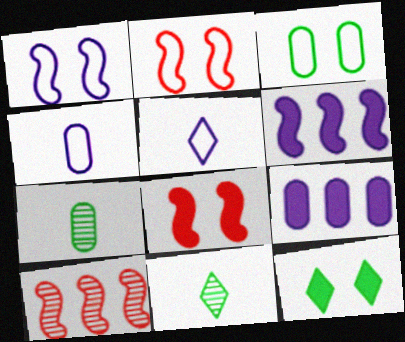[[2, 9, 11], 
[4, 10, 12]]